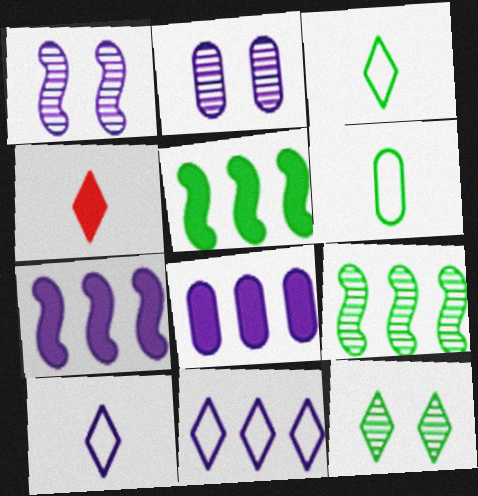[[1, 8, 10], 
[2, 7, 10], 
[4, 11, 12], 
[5, 6, 12]]